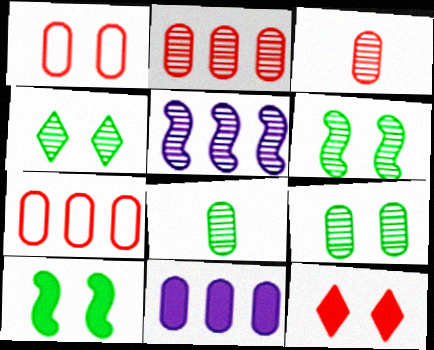[[1, 8, 11], 
[3, 4, 5], 
[4, 6, 9]]